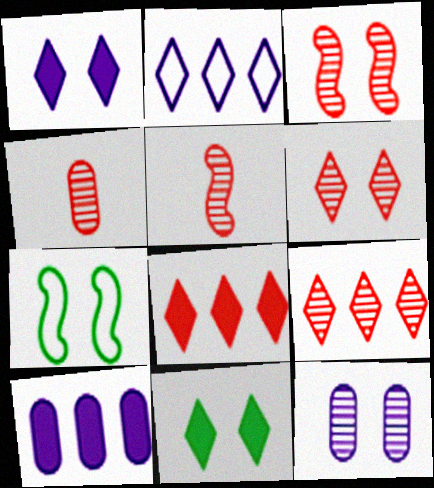[[3, 4, 9]]